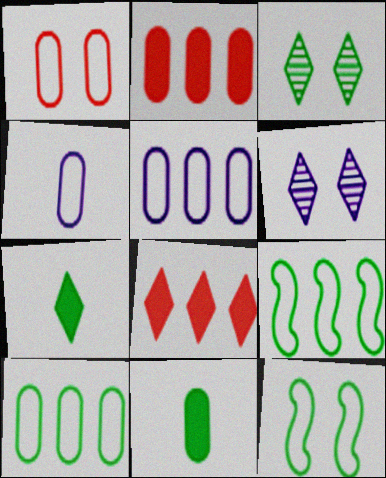[[1, 4, 10], 
[3, 9, 11]]